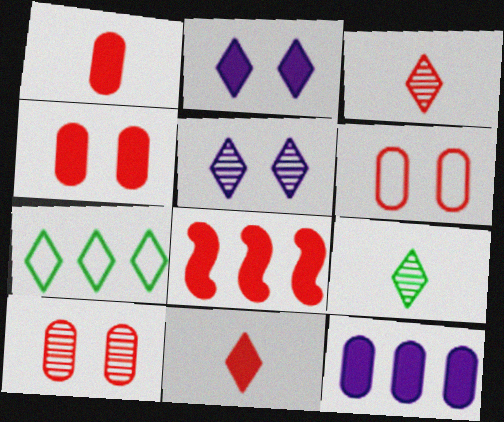[[2, 3, 7], 
[3, 6, 8], 
[4, 6, 10], 
[4, 8, 11], 
[5, 7, 11]]